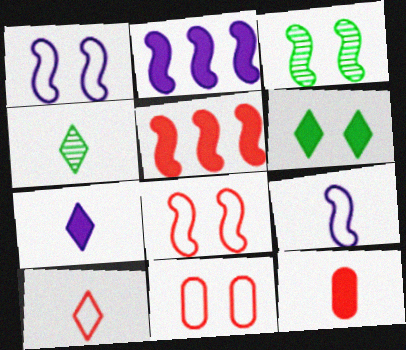[[2, 4, 11], 
[2, 6, 12], 
[3, 5, 9], 
[4, 7, 10], 
[4, 9, 12]]